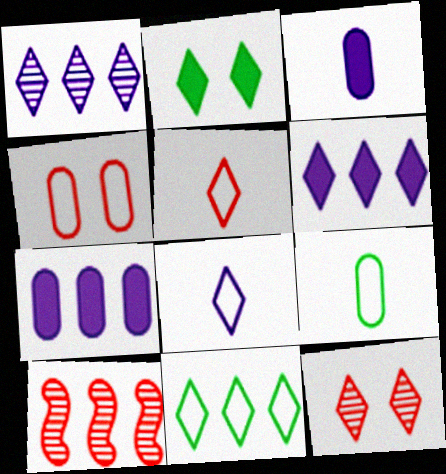[[1, 2, 5], 
[7, 10, 11]]